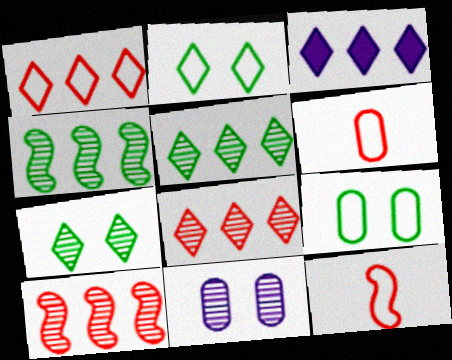[[1, 3, 5]]